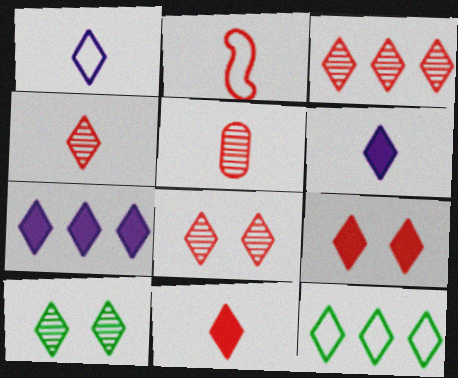[[2, 5, 11], 
[3, 4, 8], 
[3, 7, 12], 
[6, 8, 12]]